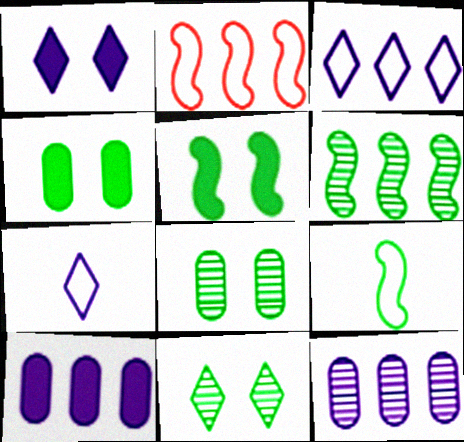[[5, 6, 9]]